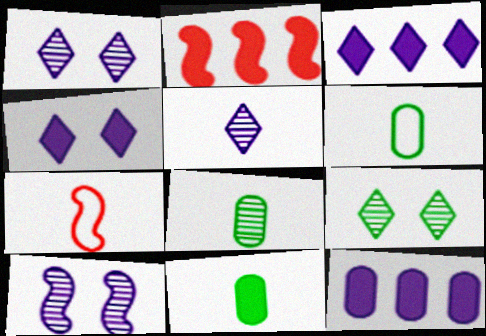[[1, 2, 6], 
[2, 4, 11], 
[5, 7, 11], 
[6, 8, 11], 
[7, 9, 12]]